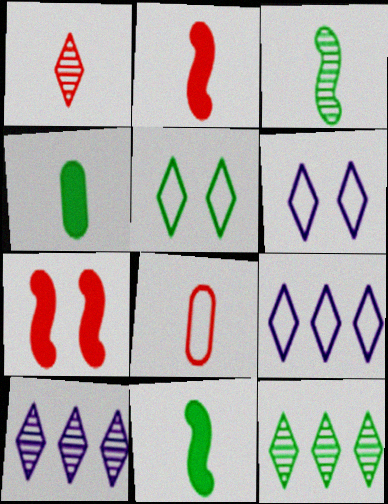[[1, 2, 8]]